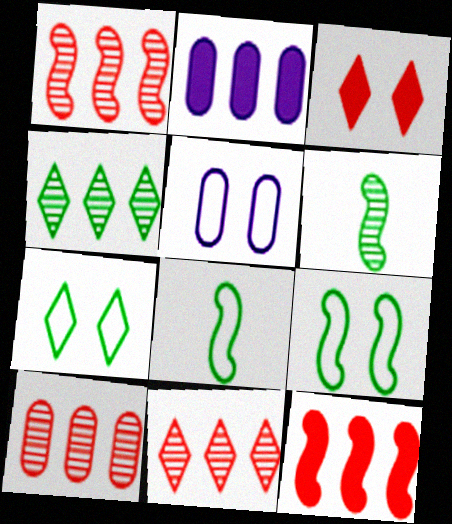[[1, 10, 11]]